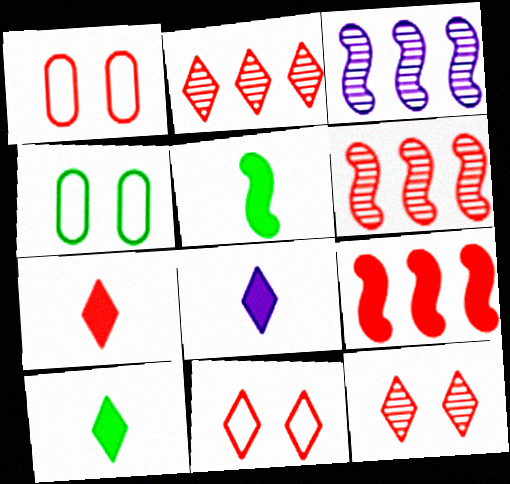[[1, 3, 10], 
[1, 6, 7], 
[2, 7, 11], 
[3, 4, 7], 
[4, 6, 8], 
[7, 8, 10]]